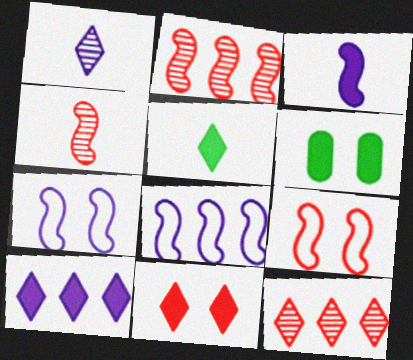[[5, 10, 11]]